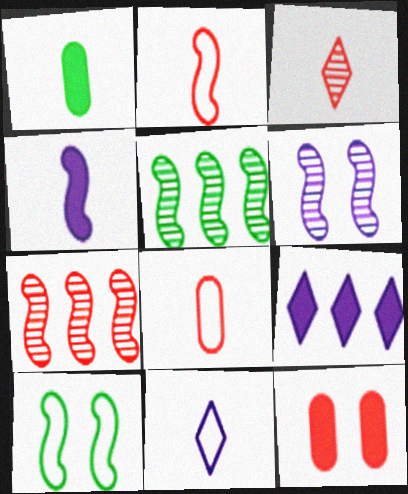[[4, 7, 10], 
[5, 11, 12]]